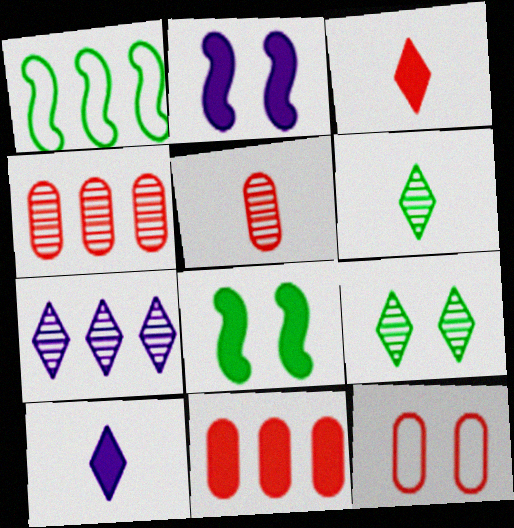[[1, 7, 11], 
[2, 9, 12], 
[5, 11, 12], 
[8, 10, 11]]